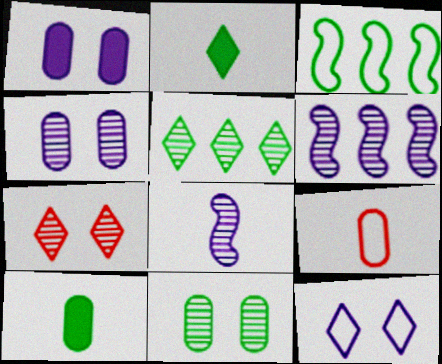[[2, 3, 11], 
[2, 8, 9], 
[3, 9, 12]]